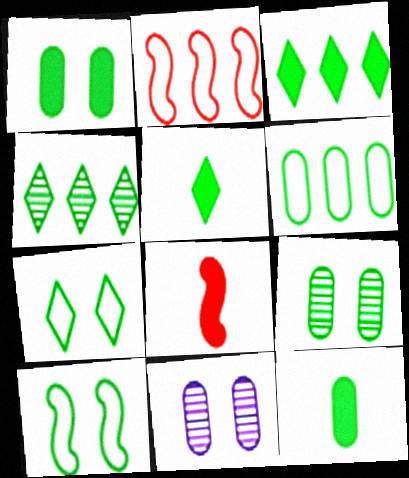[[2, 5, 11], 
[4, 5, 7], 
[4, 10, 12], 
[6, 9, 12]]